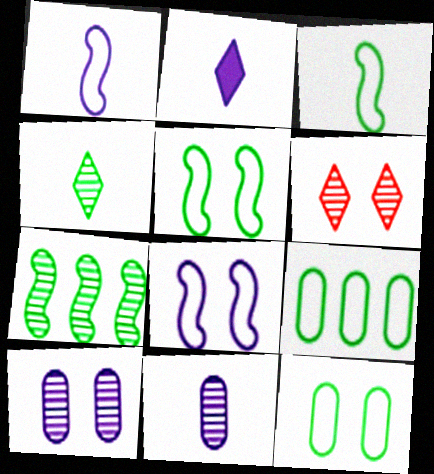[[1, 2, 11], 
[6, 7, 11]]